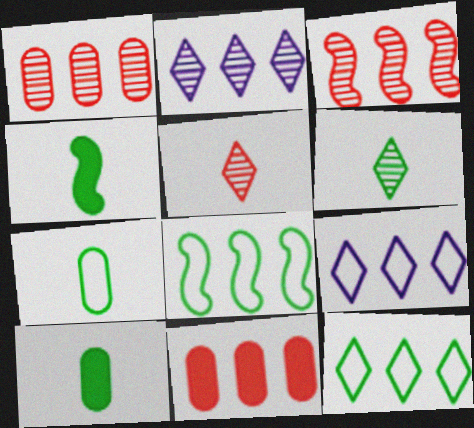[[2, 8, 11], 
[4, 6, 7]]